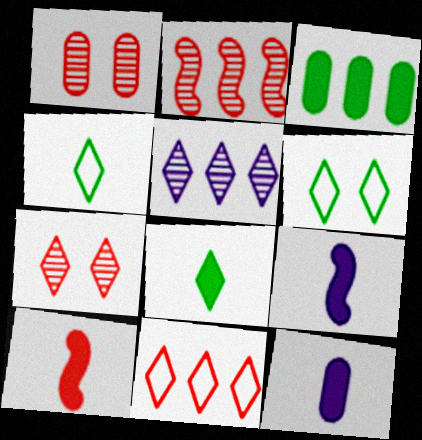[[1, 10, 11], 
[2, 6, 12], 
[8, 10, 12]]